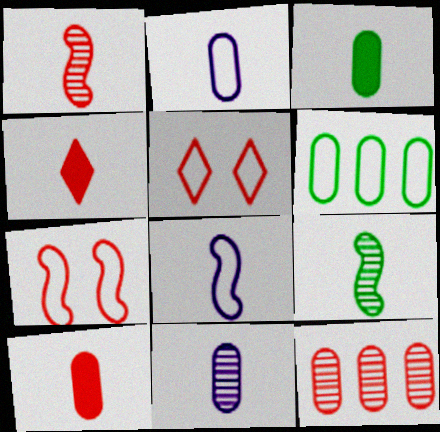[[2, 4, 9], 
[4, 7, 12], 
[5, 6, 8]]